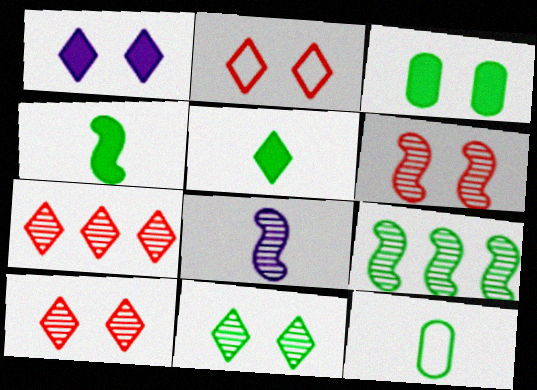[[1, 2, 11], 
[6, 8, 9]]